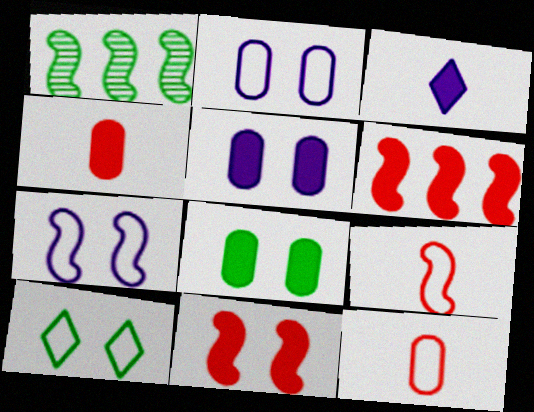[[3, 6, 8]]